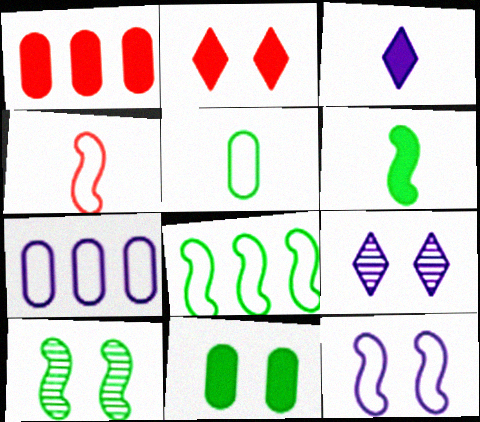[[4, 8, 12], 
[6, 8, 10]]